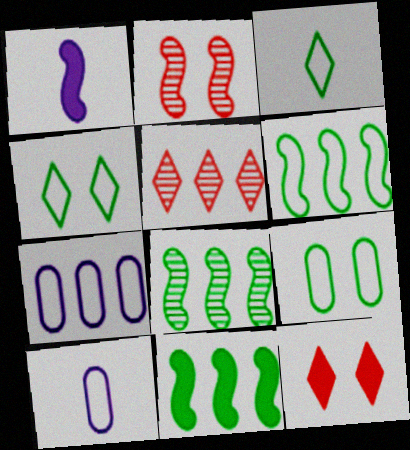[[1, 2, 6], 
[1, 5, 9], 
[3, 6, 9], 
[5, 7, 11], 
[6, 8, 11], 
[8, 10, 12]]